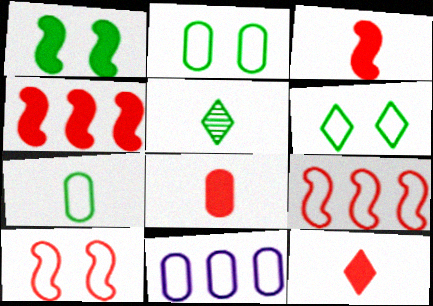[[3, 8, 12]]